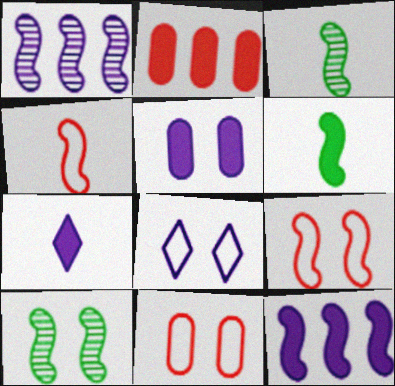[[1, 6, 9], 
[2, 3, 8], 
[3, 9, 12], 
[4, 10, 12], 
[5, 7, 12]]